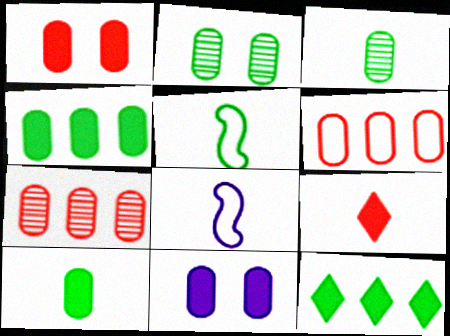[[2, 5, 12], 
[3, 6, 11], 
[3, 8, 9]]